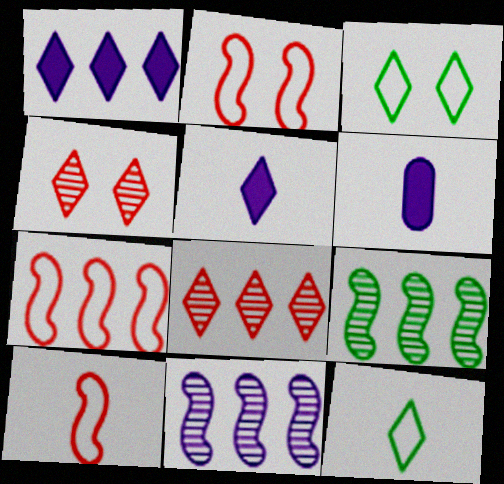[[1, 4, 12], 
[2, 7, 10], 
[3, 5, 8]]